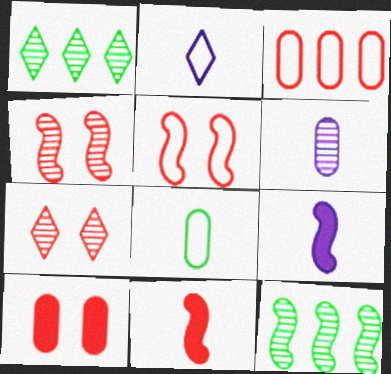[[1, 4, 6], 
[2, 6, 9], 
[2, 10, 12], 
[3, 7, 11], 
[5, 7, 10], 
[5, 9, 12], 
[6, 7, 12]]